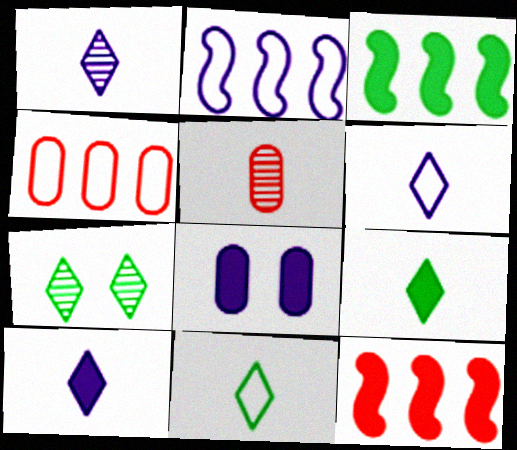[[1, 2, 8], 
[1, 6, 10], 
[8, 9, 12]]